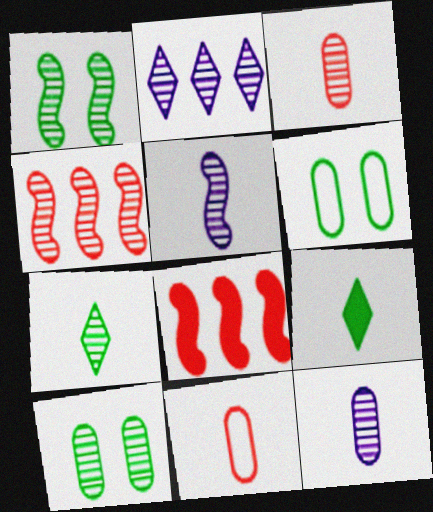[[1, 2, 3], 
[1, 4, 5], 
[3, 5, 7], 
[5, 9, 11]]